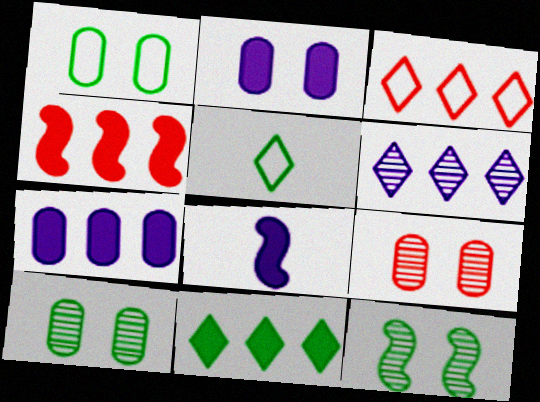[[1, 2, 9], 
[3, 6, 11], 
[3, 8, 10], 
[4, 7, 11]]